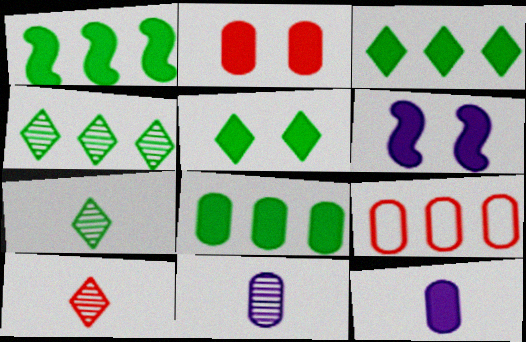[[1, 3, 8], 
[2, 5, 6], 
[2, 8, 12], 
[6, 7, 9]]